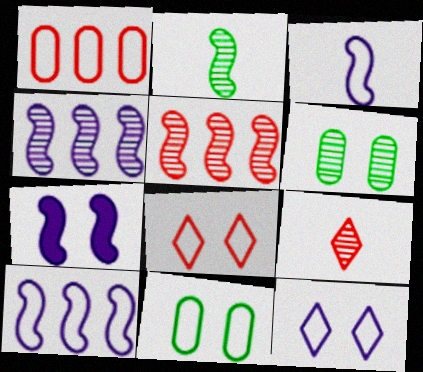[[3, 4, 7], 
[4, 6, 9], 
[6, 7, 8]]